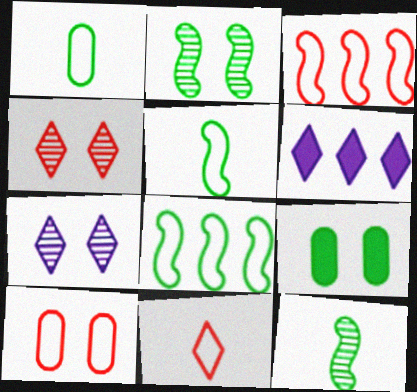[[3, 10, 11], 
[6, 10, 12]]